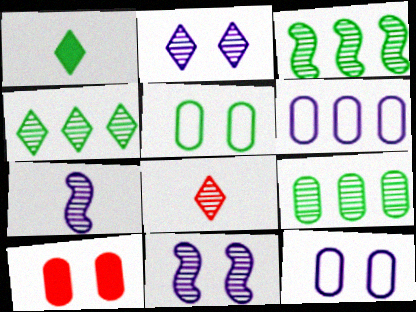[[1, 3, 5], 
[2, 4, 8], 
[3, 4, 9], 
[8, 9, 11]]